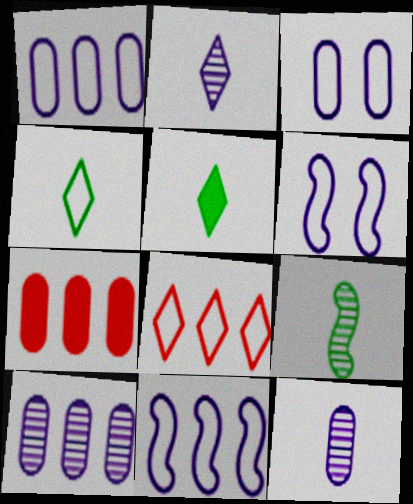[]